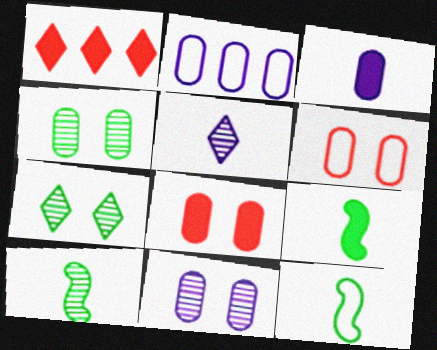[[1, 11, 12], 
[2, 3, 11], 
[9, 10, 12]]